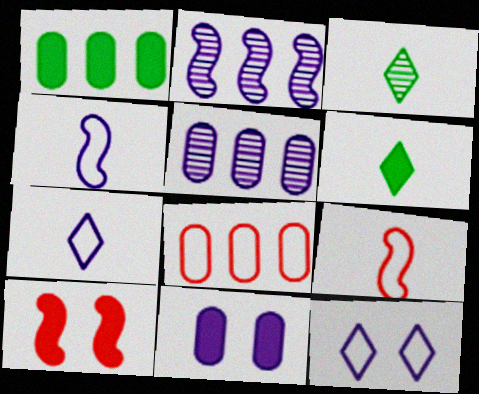[[1, 5, 8], 
[2, 7, 11]]